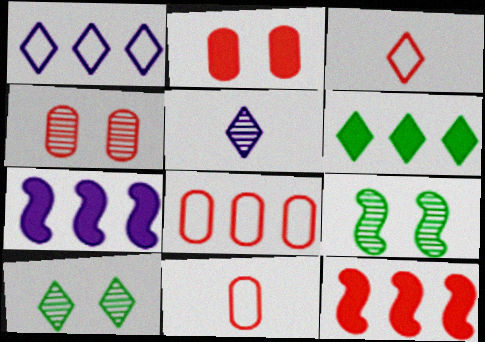[[3, 4, 12], 
[7, 10, 11]]